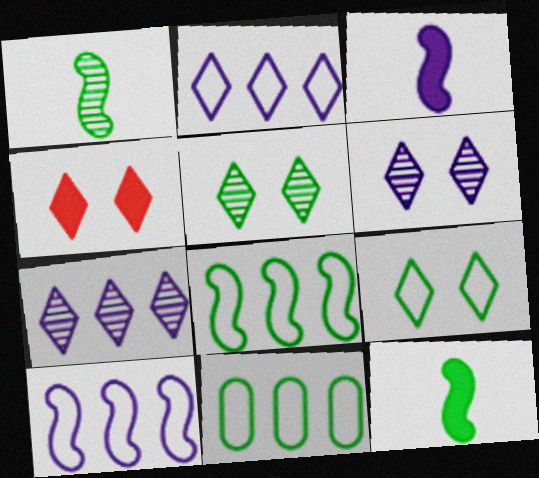[[4, 6, 9], 
[5, 11, 12]]